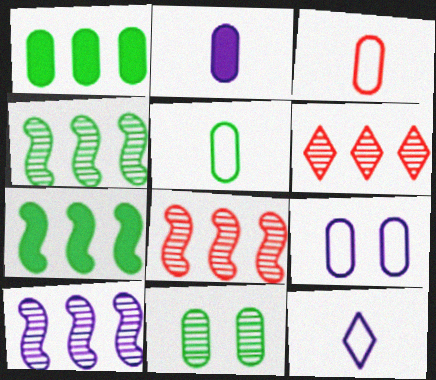[[1, 5, 11], 
[4, 8, 10]]